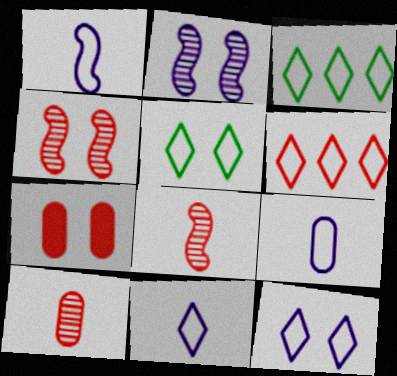[[1, 9, 11], 
[2, 5, 7], 
[5, 6, 11], 
[6, 7, 8]]